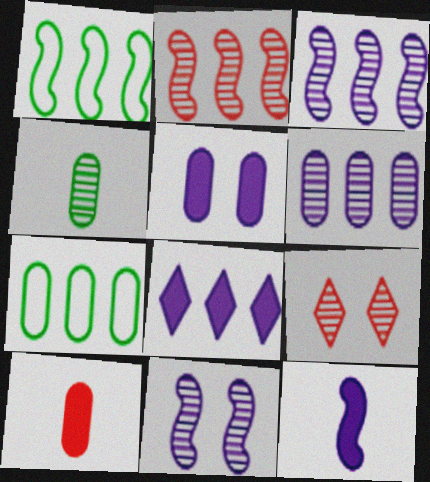[[2, 7, 8], 
[3, 4, 9], 
[5, 8, 12], 
[7, 9, 12]]